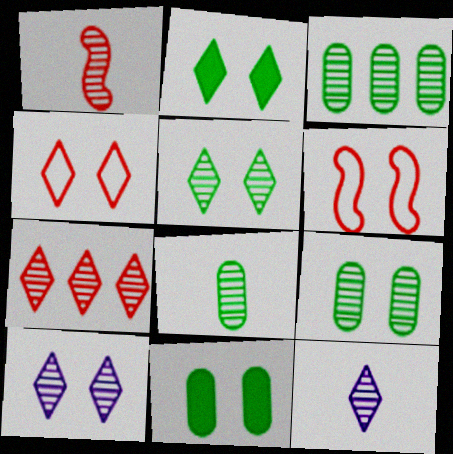[[1, 3, 10], 
[1, 8, 12], 
[2, 4, 10], 
[3, 8, 9], 
[5, 7, 12], 
[6, 10, 11]]